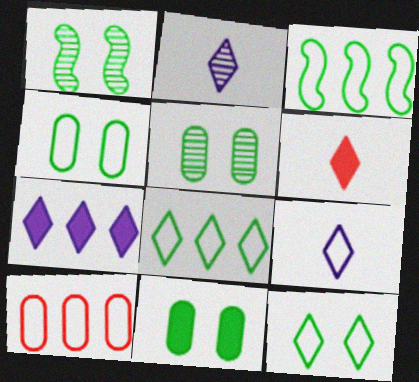[[1, 11, 12], 
[4, 5, 11]]